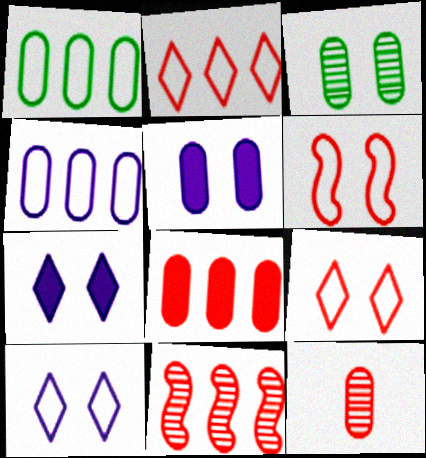[[1, 5, 12], 
[2, 8, 11], 
[3, 6, 7]]